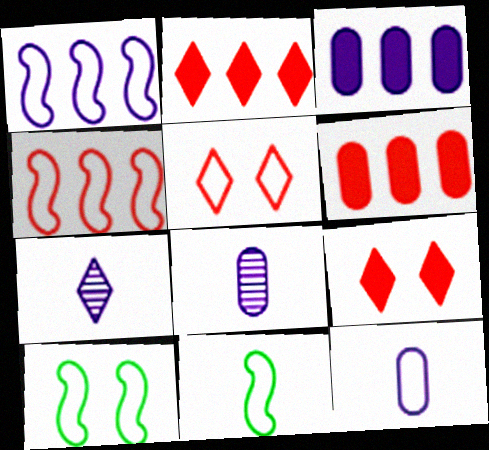[[2, 8, 10], 
[6, 7, 10]]